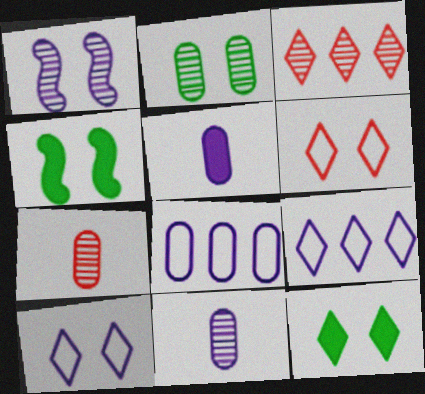[[1, 5, 9], 
[4, 7, 9]]